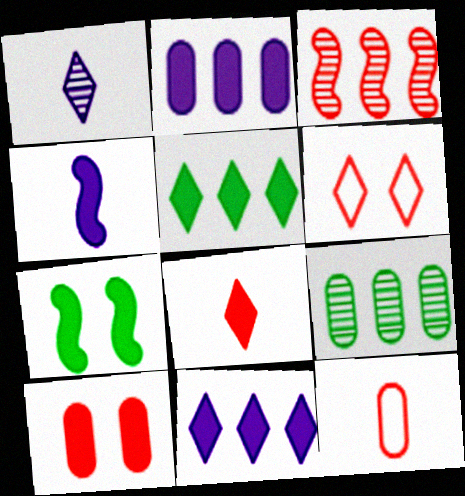[[1, 5, 6], 
[2, 7, 8], 
[4, 5, 10], 
[4, 6, 9]]